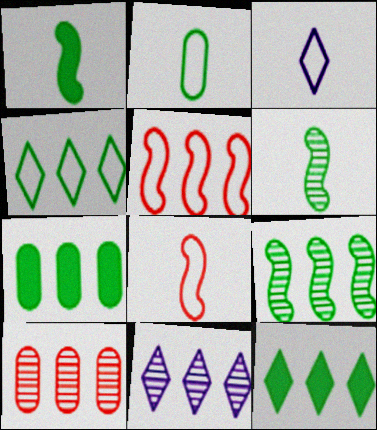[[2, 3, 8], 
[4, 7, 9], 
[5, 7, 11], 
[9, 10, 11]]